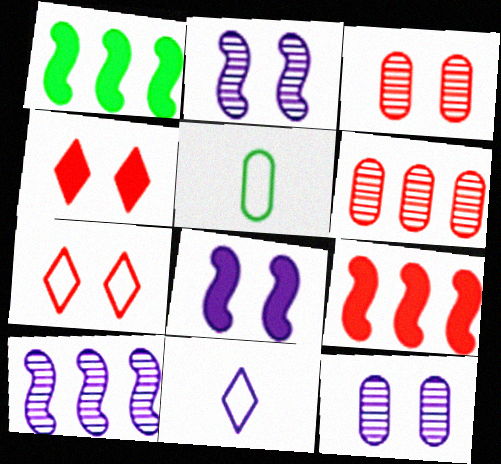[[1, 3, 11], 
[4, 5, 10]]